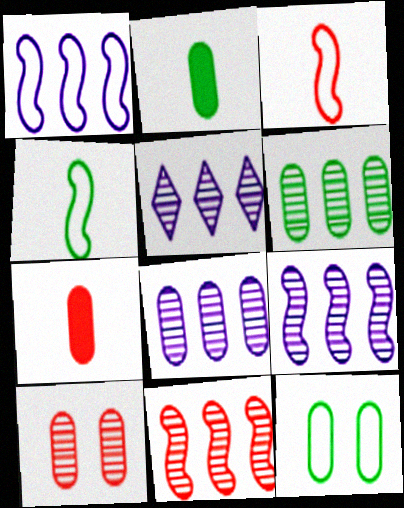[[2, 6, 12], 
[5, 6, 11], 
[5, 8, 9], 
[7, 8, 12]]